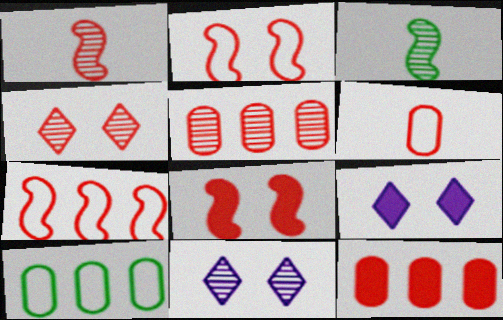[[1, 4, 5], 
[1, 7, 8], 
[1, 9, 10], 
[3, 5, 11]]